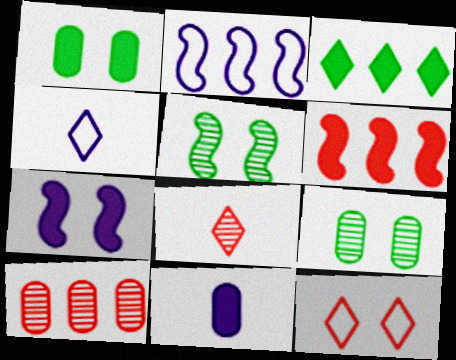[[1, 2, 8], 
[2, 3, 10], 
[4, 6, 9], 
[7, 9, 12]]